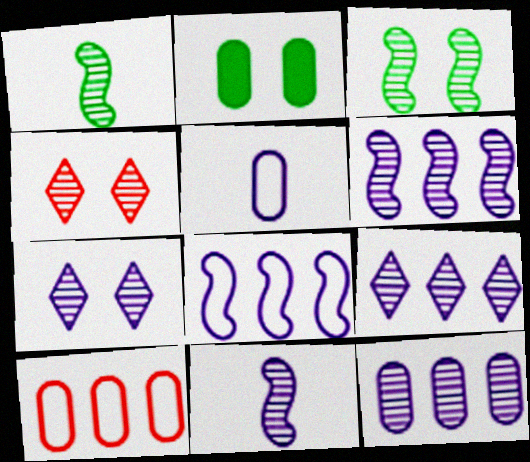[[1, 4, 12], 
[6, 9, 12], 
[7, 11, 12]]